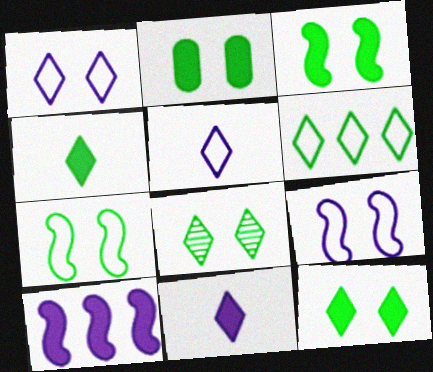[[2, 3, 12], 
[2, 7, 8], 
[4, 6, 8]]